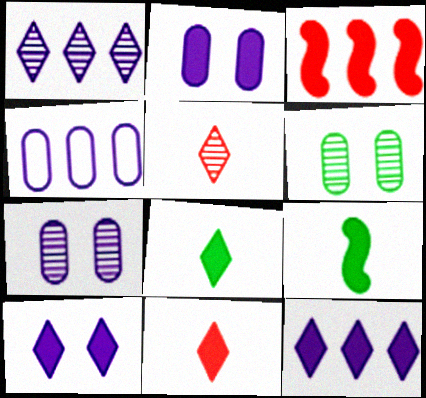[[2, 3, 8]]